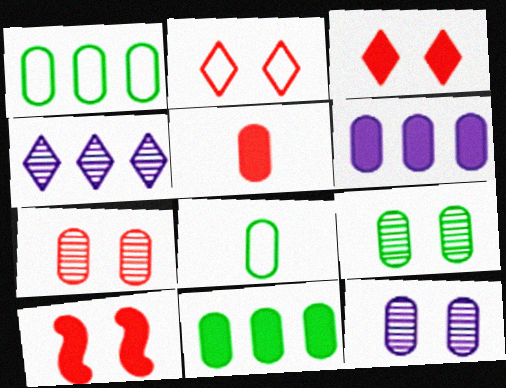[[1, 5, 12], 
[2, 7, 10], 
[4, 8, 10], 
[6, 7, 8], 
[7, 9, 12], 
[8, 9, 11]]